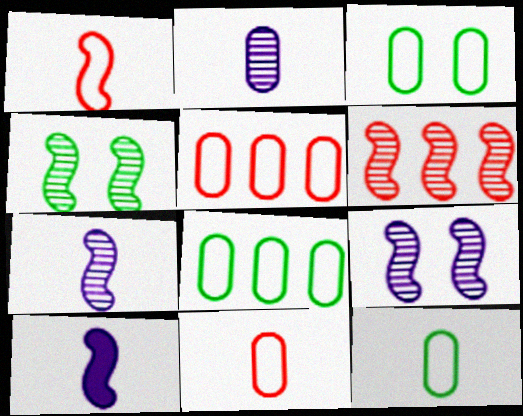[[3, 8, 12], 
[4, 6, 7]]